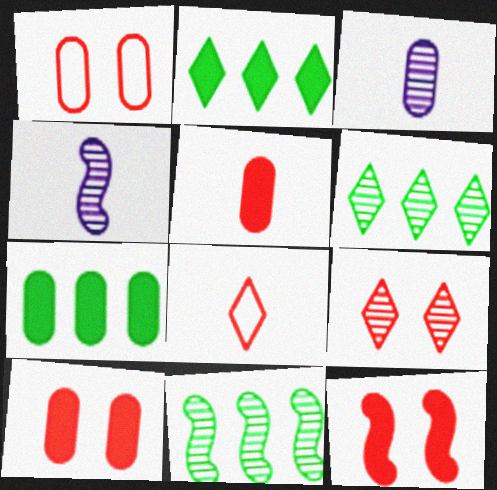[[1, 2, 4], 
[1, 3, 7], 
[1, 9, 12], 
[3, 9, 11]]